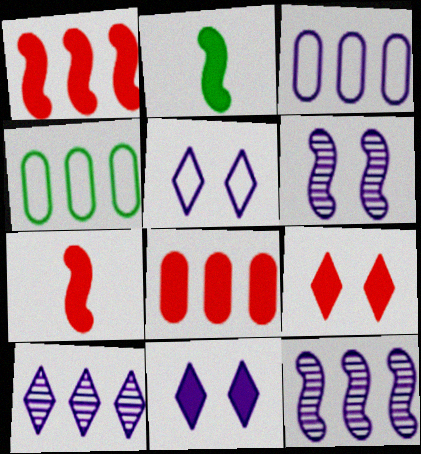[[1, 4, 10], 
[2, 8, 11], 
[7, 8, 9]]